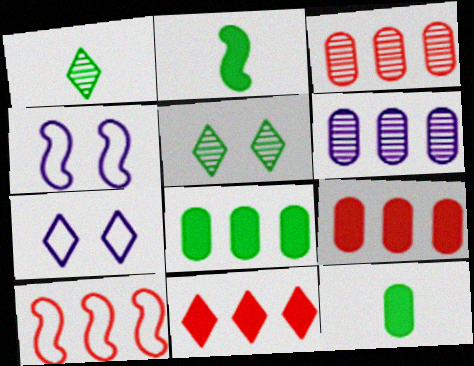[[1, 4, 9], 
[1, 7, 11], 
[2, 3, 7], 
[3, 10, 11]]